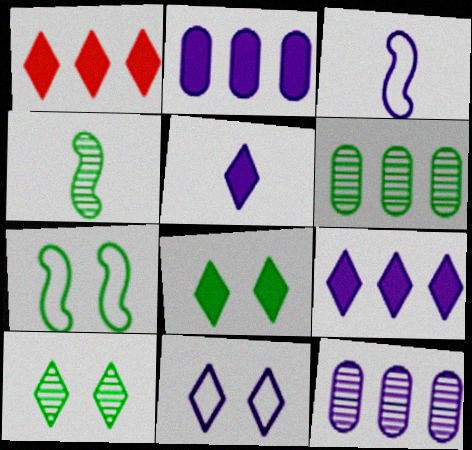[[1, 5, 8], 
[4, 6, 10]]